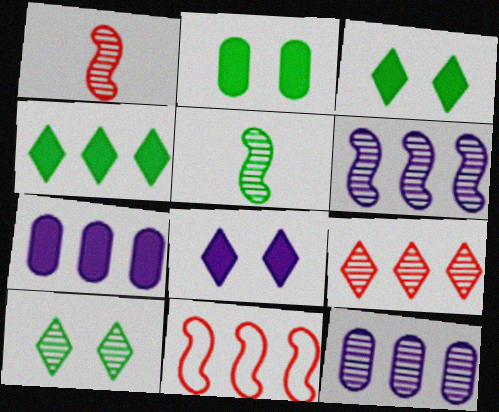[[1, 10, 12], 
[4, 11, 12]]